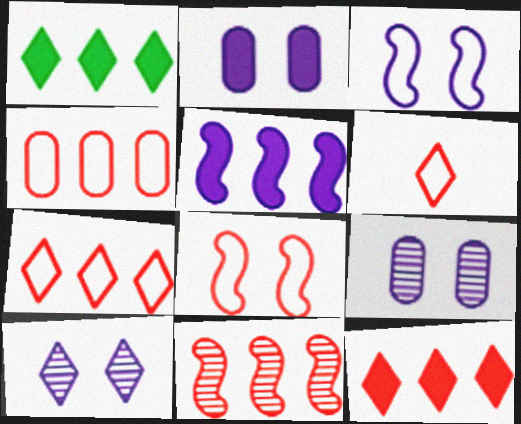[[1, 6, 10], 
[2, 3, 10], 
[4, 6, 8], 
[4, 11, 12]]